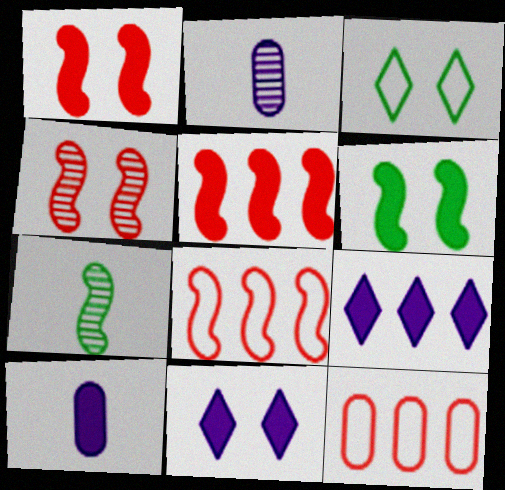[[2, 3, 5], 
[7, 11, 12]]